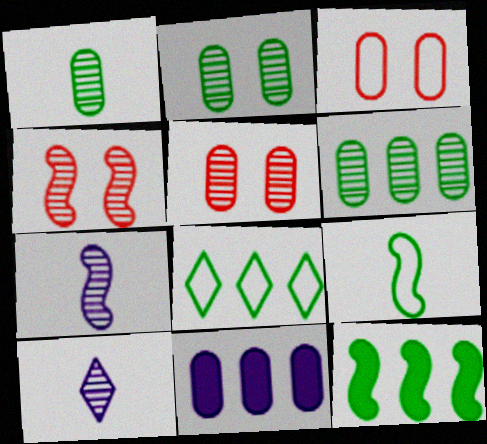[[1, 2, 6], 
[1, 3, 11], 
[3, 10, 12], 
[4, 6, 10], 
[6, 8, 12]]